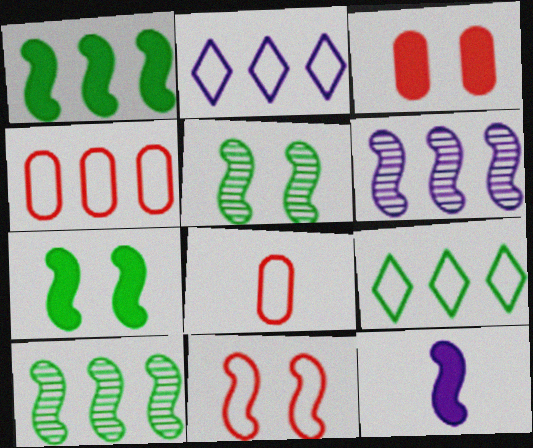[[10, 11, 12]]